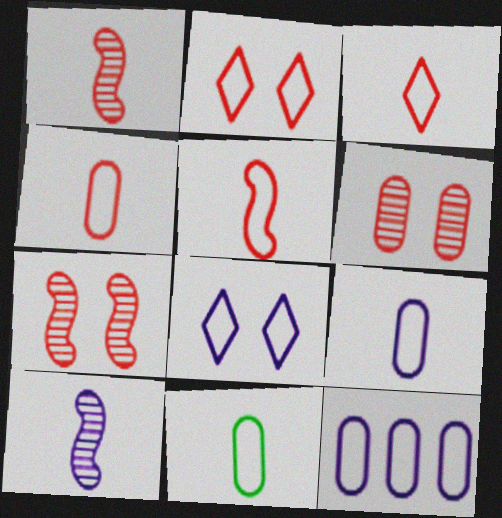[[3, 4, 5], 
[4, 9, 11]]